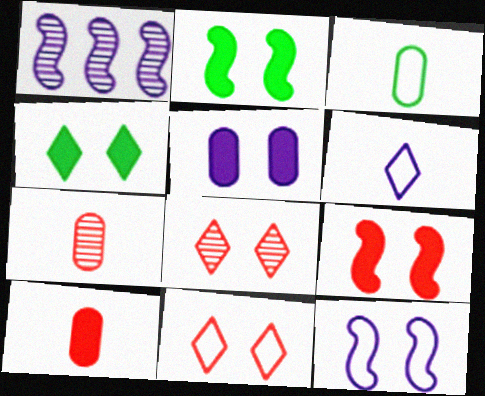[[1, 5, 6], 
[4, 5, 9]]